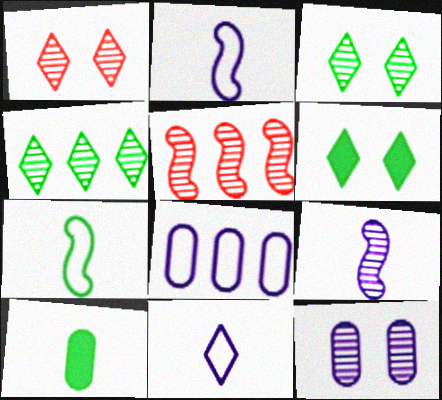[]